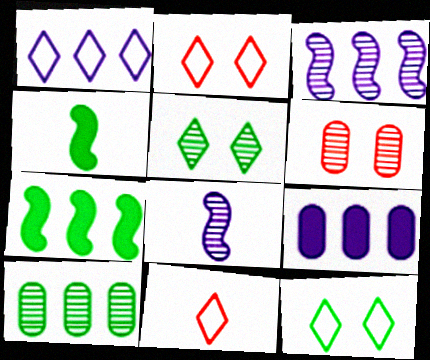[[1, 3, 9], 
[1, 4, 6], 
[1, 11, 12], 
[4, 10, 12]]